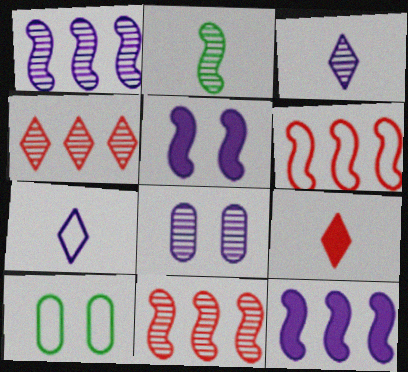[[1, 3, 8], 
[1, 9, 10], 
[2, 4, 8], 
[2, 5, 6], 
[6, 7, 10], 
[7, 8, 12]]